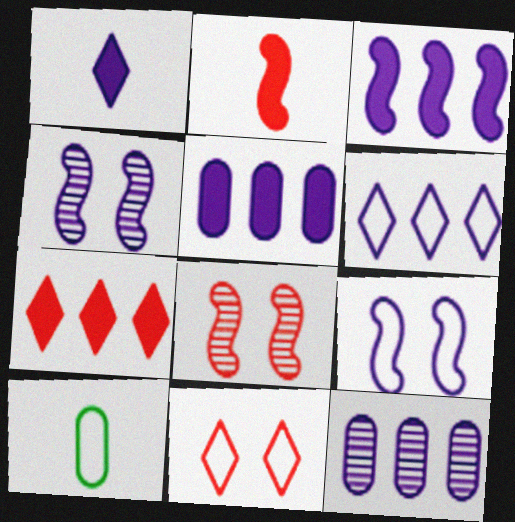[[1, 9, 12], 
[3, 6, 12], 
[4, 7, 10]]